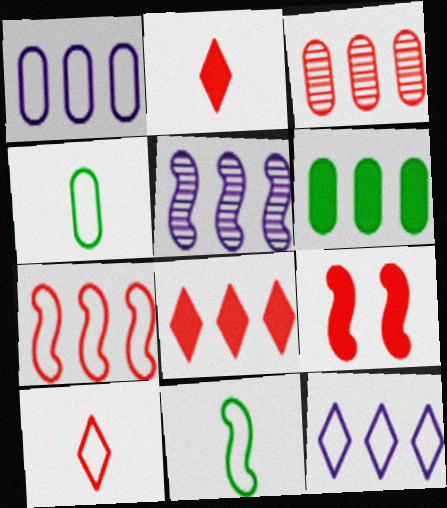[[1, 3, 6], 
[3, 7, 8], 
[3, 9, 10], 
[5, 9, 11]]